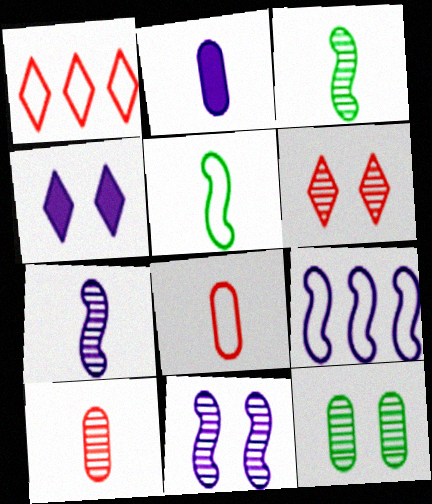[[6, 11, 12]]